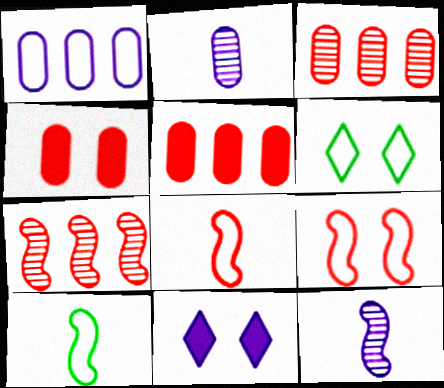[[1, 6, 8], 
[1, 11, 12], 
[3, 10, 11], 
[5, 6, 12]]